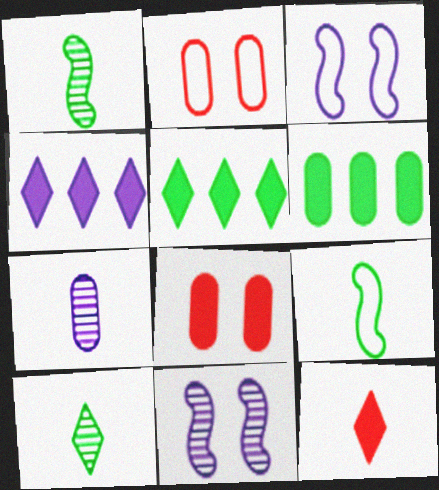[[1, 2, 4], 
[2, 6, 7], 
[3, 4, 7], 
[7, 9, 12]]